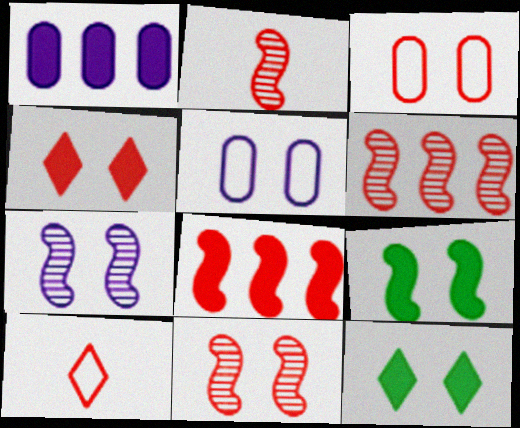[[2, 6, 11], 
[3, 4, 11], 
[3, 7, 12], 
[5, 11, 12]]